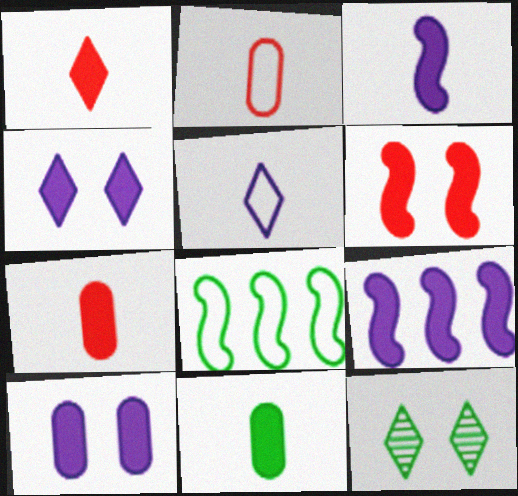[[1, 3, 11], 
[2, 9, 12], 
[8, 11, 12]]